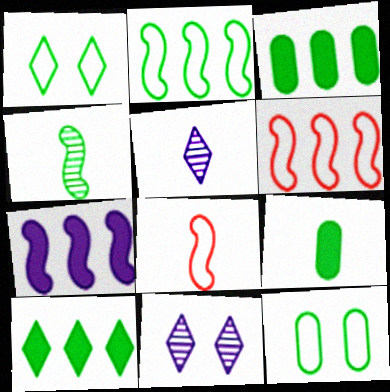[[1, 3, 4], 
[3, 8, 11], 
[4, 10, 12], 
[5, 8, 9], 
[6, 9, 11]]